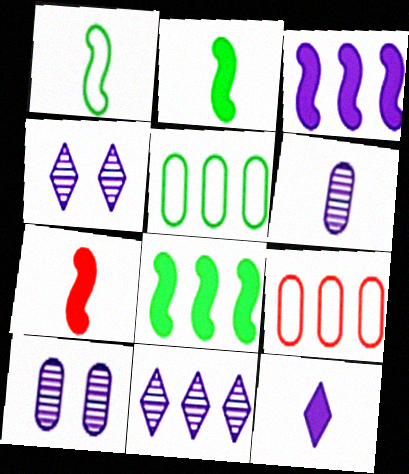[[2, 4, 9], 
[4, 5, 7], 
[8, 9, 11]]